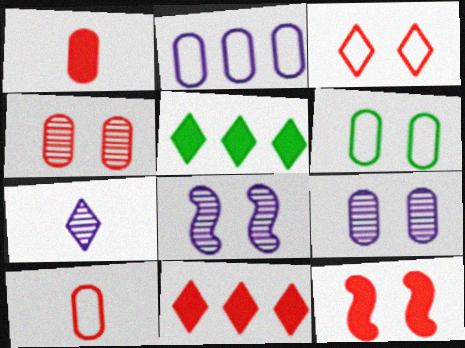[[1, 11, 12], 
[2, 6, 10], 
[3, 4, 12], 
[3, 5, 7], 
[5, 8, 10]]